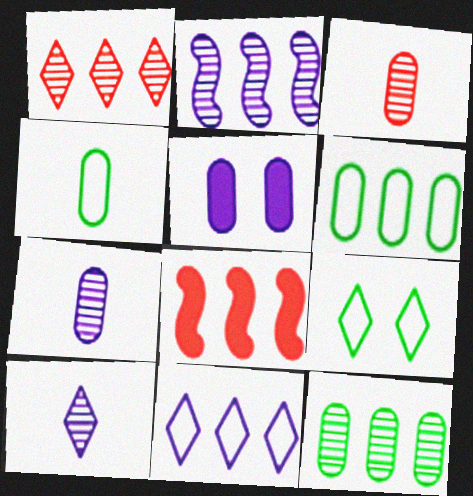[[1, 2, 12], 
[3, 5, 6], 
[7, 8, 9], 
[8, 11, 12]]